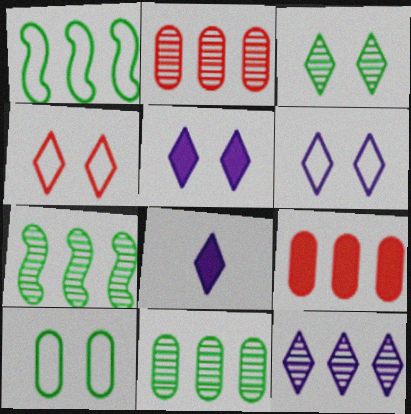[[1, 9, 12], 
[2, 7, 12], 
[3, 4, 5], 
[6, 8, 12]]